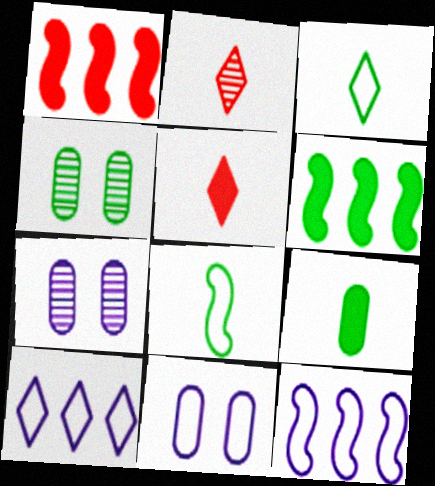[[1, 3, 7], 
[2, 6, 11], 
[3, 4, 6], 
[4, 5, 12]]